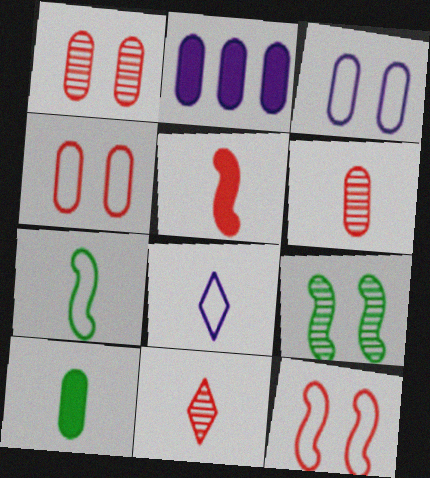[]